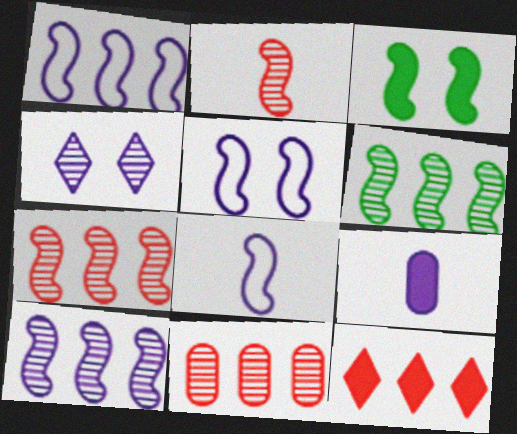[[1, 2, 3], 
[1, 4, 9], 
[1, 5, 8], 
[3, 7, 8], 
[3, 9, 12], 
[6, 7, 10]]